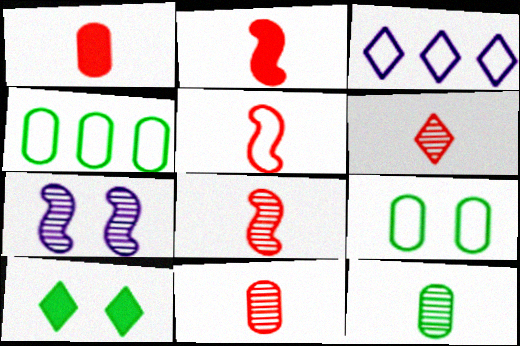[[1, 5, 6], 
[2, 5, 8], 
[3, 5, 9], 
[3, 6, 10], 
[6, 8, 11]]